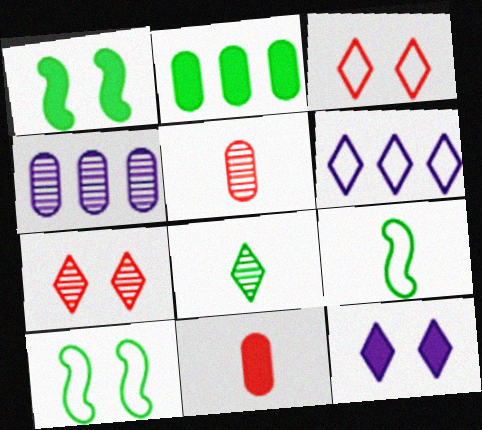[[1, 5, 6], 
[2, 8, 10]]